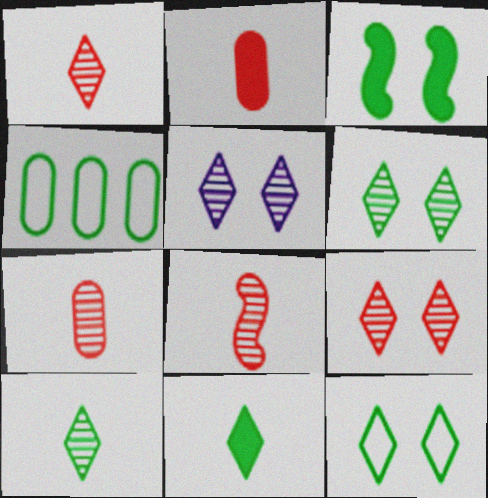[[1, 7, 8], 
[3, 4, 10], 
[5, 6, 9]]